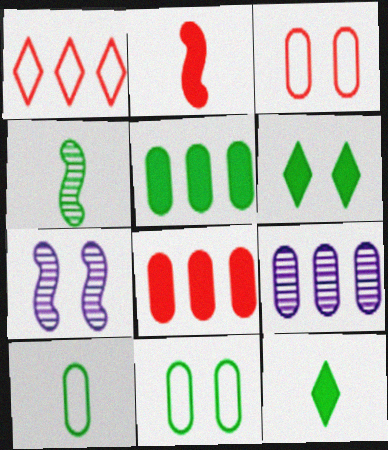[[3, 6, 7], 
[4, 10, 12]]